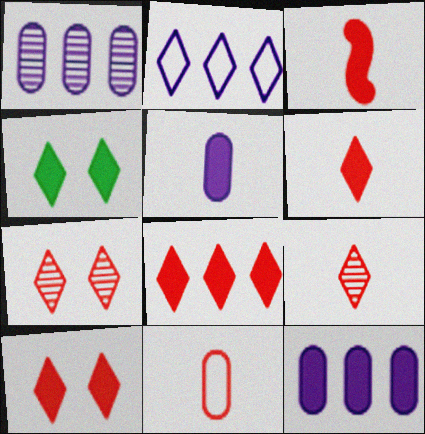[[2, 4, 9], 
[3, 4, 12], 
[3, 9, 11], 
[6, 8, 10]]